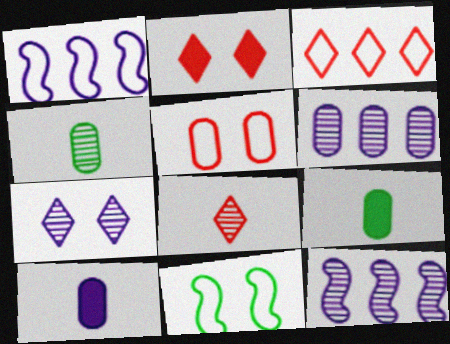[[1, 2, 4], 
[1, 7, 10], 
[2, 3, 8], 
[5, 6, 9]]